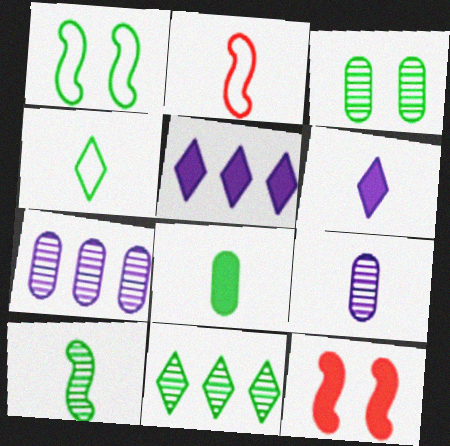[[1, 8, 11], 
[2, 3, 5], 
[3, 10, 11], 
[4, 7, 12], 
[4, 8, 10], 
[5, 8, 12]]